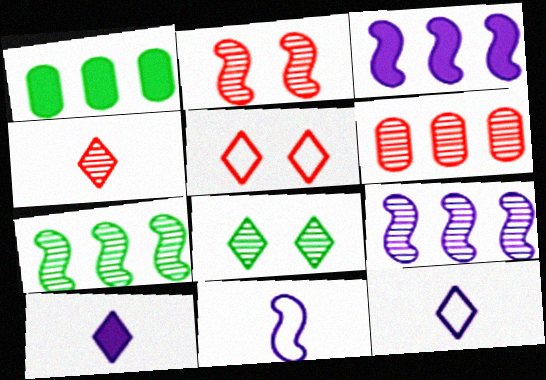[[1, 2, 12], 
[2, 4, 6]]